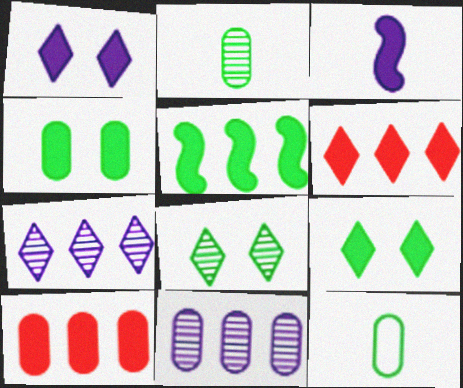[[3, 4, 6], 
[3, 9, 10], 
[5, 8, 12]]